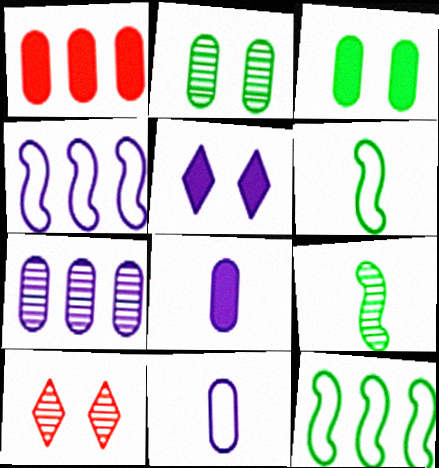[[1, 2, 11], 
[1, 3, 8], 
[7, 9, 10], 
[8, 10, 12]]